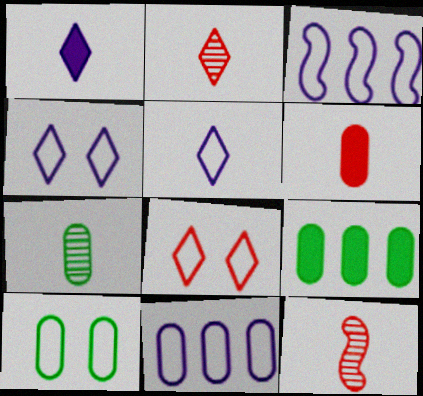[[4, 9, 12], 
[7, 9, 10]]